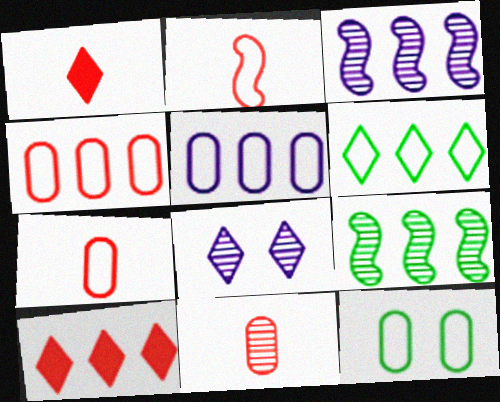[[1, 2, 11], 
[1, 3, 12], 
[1, 6, 8], 
[5, 7, 12], 
[5, 9, 10], 
[8, 9, 11]]